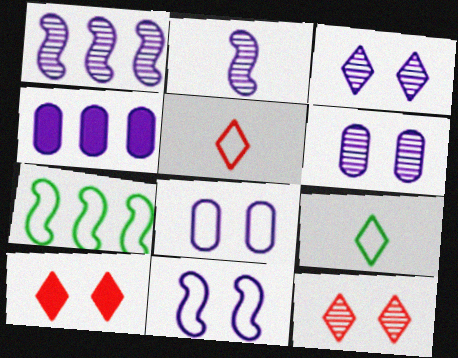[[5, 7, 8]]